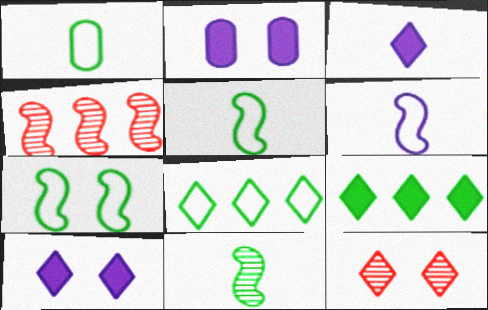[[1, 4, 10], 
[1, 7, 8], 
[2, 7, 12], 
[3, 8, 12]]